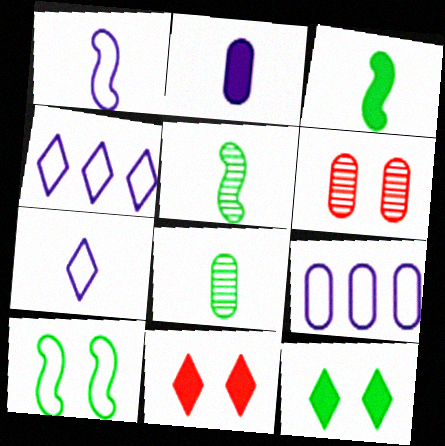[[3, 4, 6], 
[5, 9, 11]]